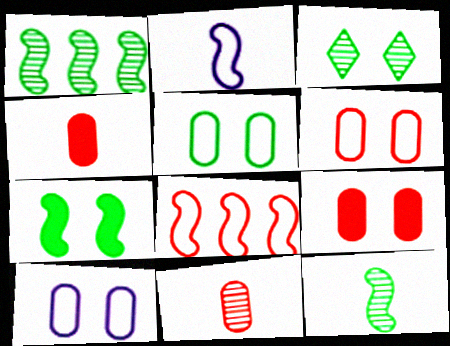[[3, 5, 7], 
[5, 6, 10]]